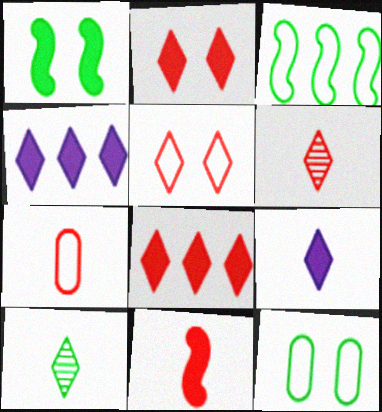[[4, 5, 10], 
[5, 6, 8], 
[6, 7, 11]]